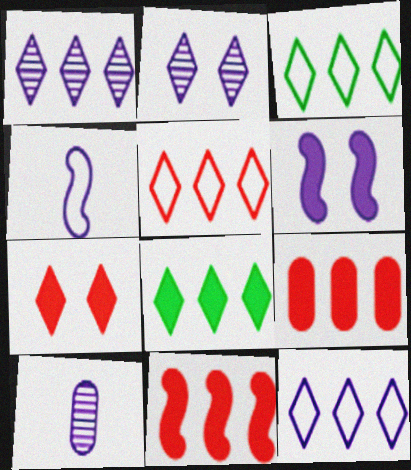[[1, 5, 8], 
[3, 5, 12], 
[6, 10, 12]]